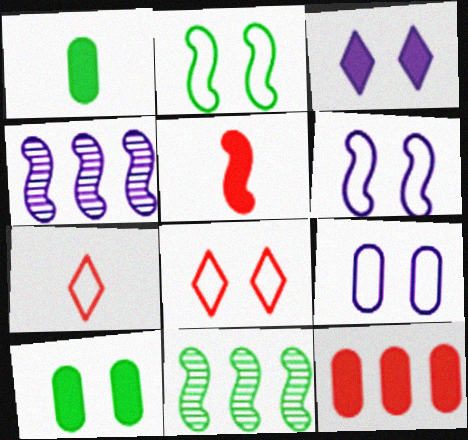[[1, 4, 8], 
[2, 4, 5], 
[2, 8, 9], 
[4, 7, 10], 
[5, 6, 11]]